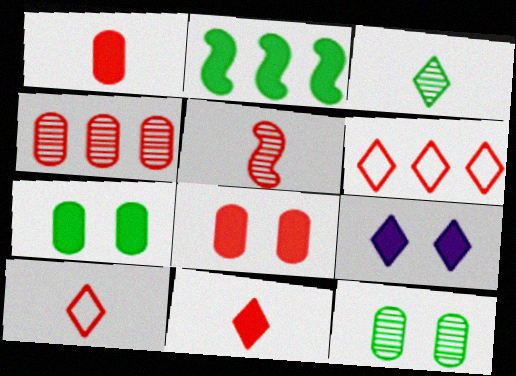[[1, 2, 9], 
[1, 5, 10], 
[3, 6, 9], 
[5, 6, 8]]